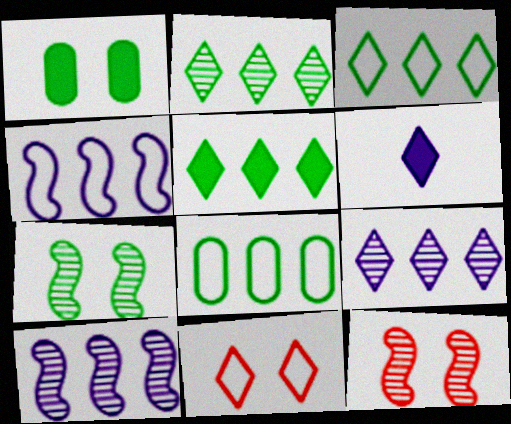[[2, 3, 5], 
[2, 6, 11], 
[6, 8, 12]]